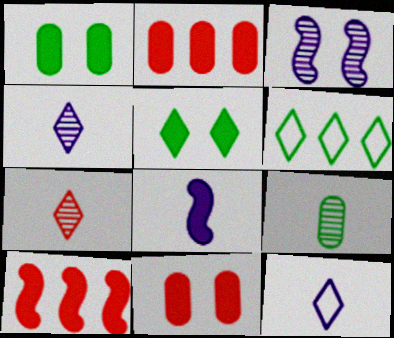[[2, 5, 8]]